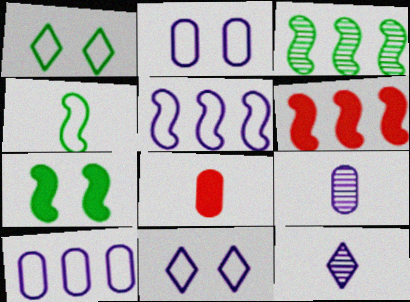[[1, 6, 9], 
[3, 4, 7], 
[3, 5, 6], 
[3, 8, 11], 
[4, 8, 12]]